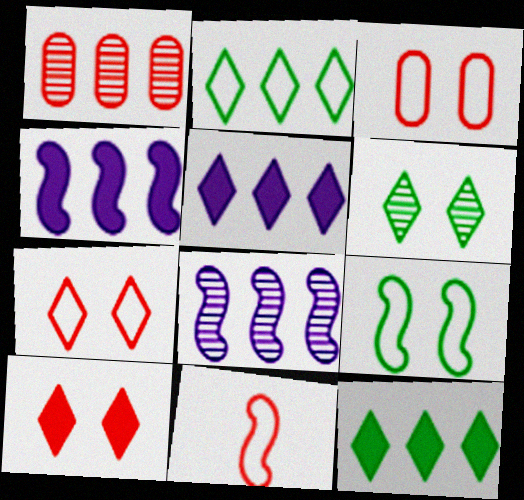[[1, 2, 4], 
[1, 10, 11]]